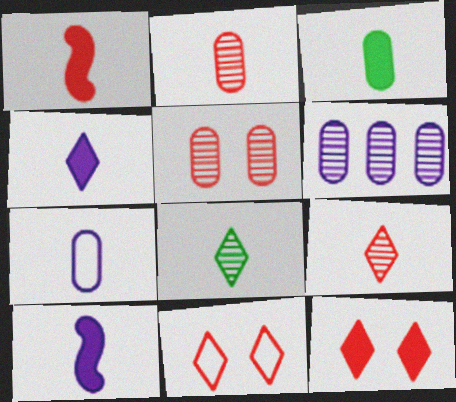[[1, 3, 4], 
[1, 7, 8], 
[2, 3, 7]]